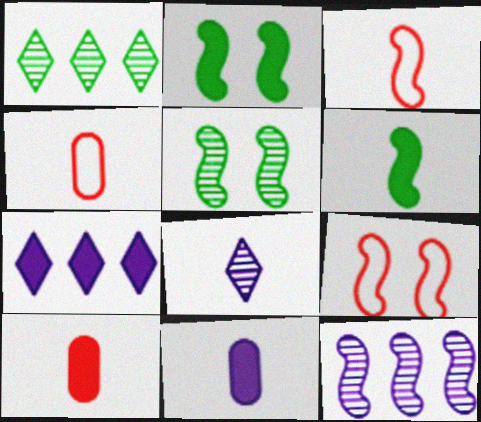[[1, 9, 11], 
[2, 3, 12], 
[2, 7, 10], 
[4, 5, 7], 
[4, 6, 8], 
[6, 9, 12]]